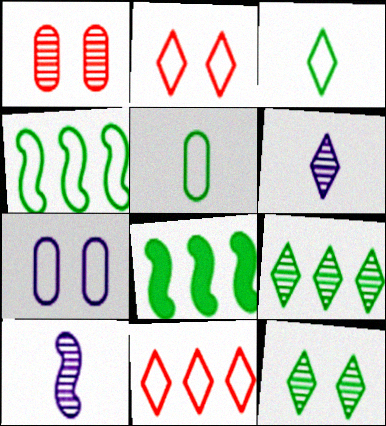[[1, 9, 10], 
[5, 8, 12]]